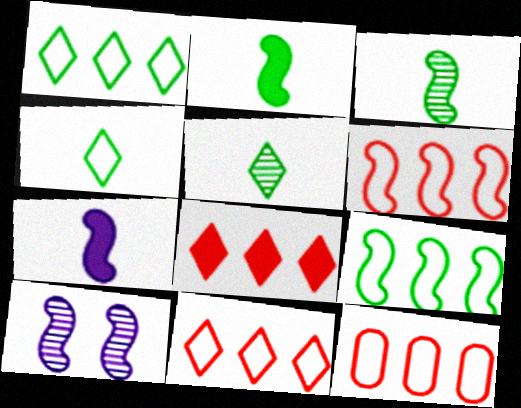[[2, 6, 10], 
[6, 11, 12]]